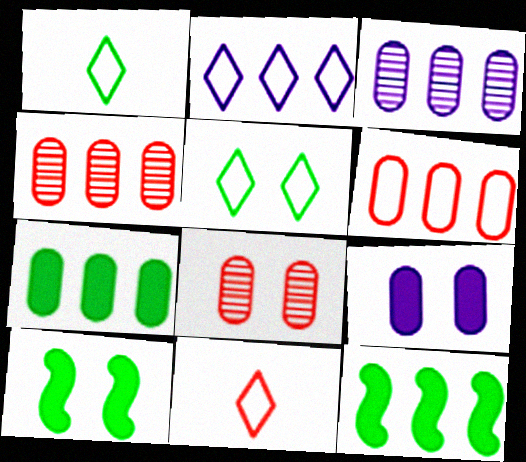[[2, 4, 12], 
[2, 5, 11], 
[3, 6, 7], 
[3, 10, 11]]